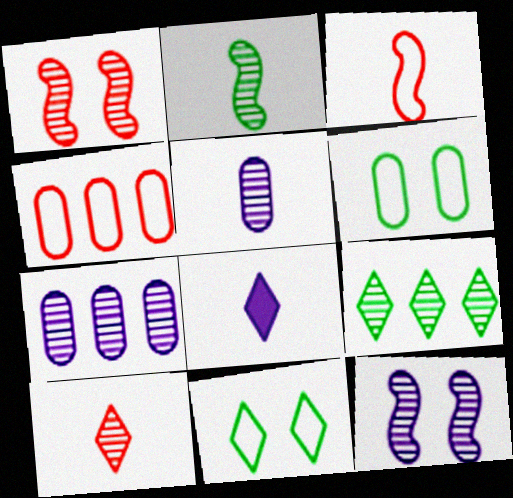[[1, 5, 9], 
[2, 5, 10]]